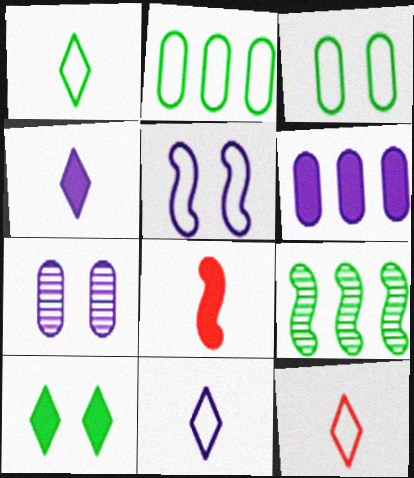[[1, 11, 12], 
[2, 5, 12], 
[5, 8, 9], 
[6, 8, 10]]